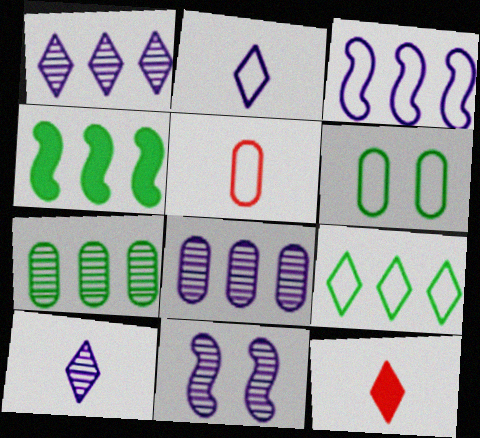[[4, 7, 9], 
[8, 10, 11]]